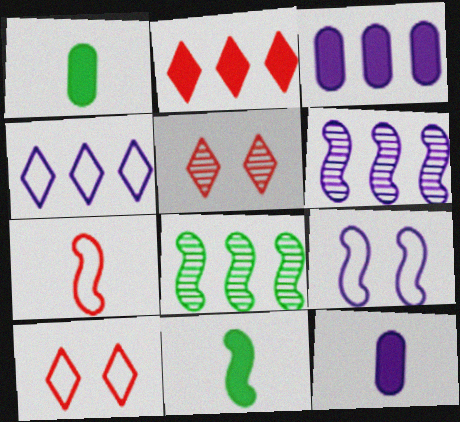[[1, 6, 10], 
[3, 4, 6], 
[8, 10, 12]]